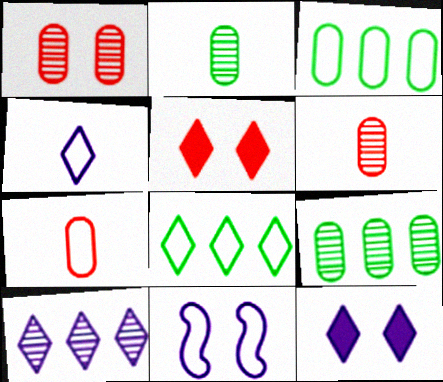[[4, 10, 12], 
[7, 8, 11]]